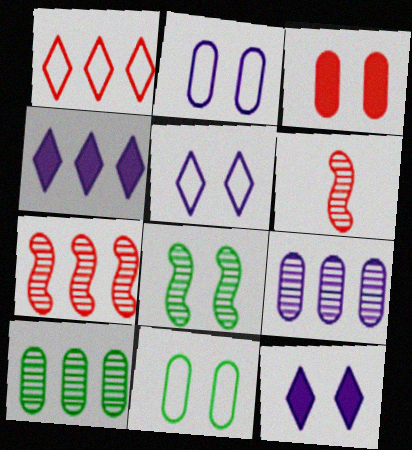[[1, 3, 6], 
[3, 5, 8], 
[4, 6, 11]]